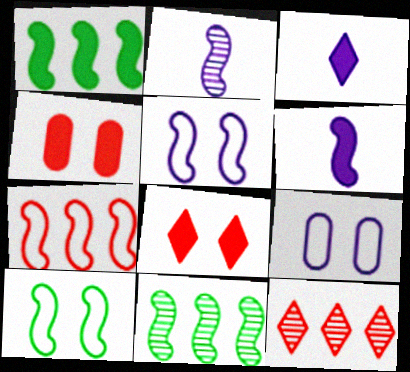[[1, 3, 4]]